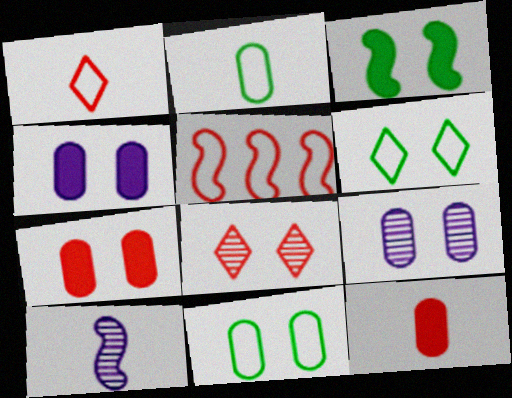[[3, 5, 10], 
[5, 8, 12], 
[7, 9, 11]]